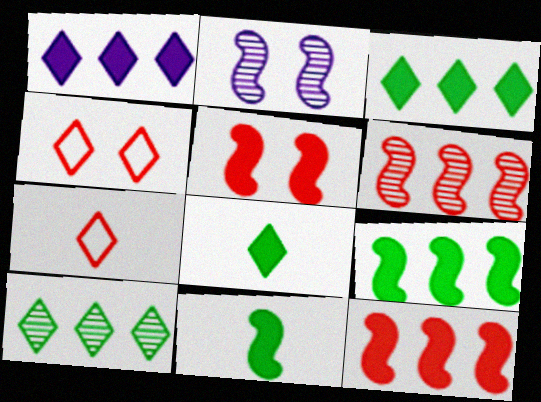[]